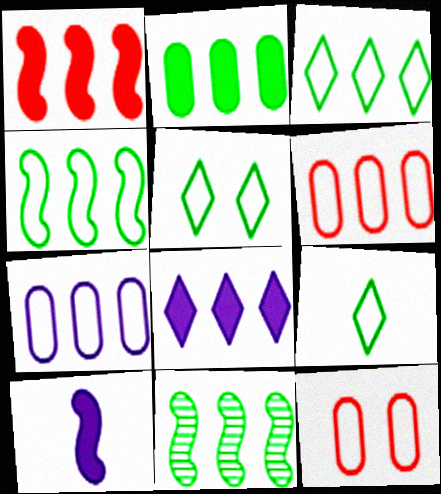[[1, 2, 8], 
[2, 3, 11], 
[3, 5, 9], 
[6, 8, 11]]